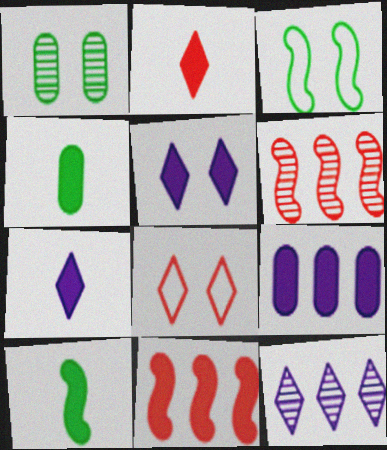[[4, 5, 11]]